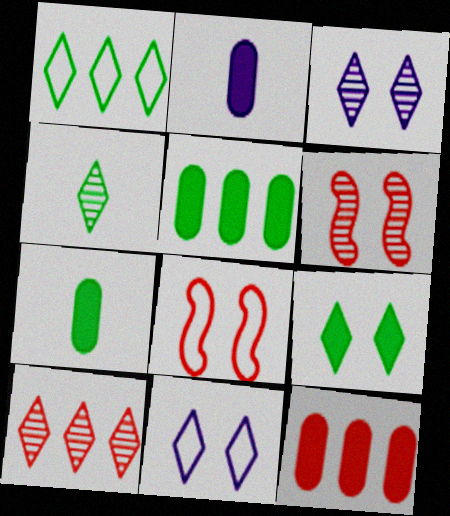[[1, 2, 6], 
[1, 4, 9], 
[3, 4, 10]]